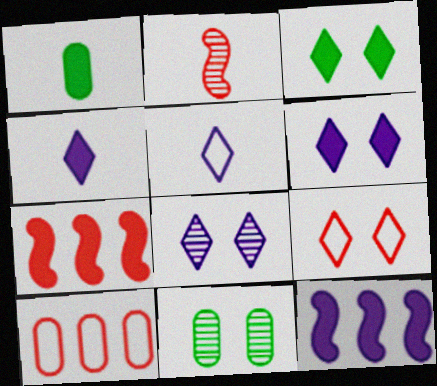[[1, 2, 5], 
[1, 6, 7], 
[3, 8, 9], 
[5, 7, 11]]